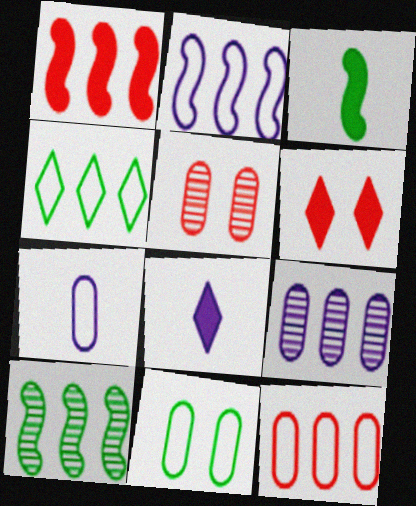[[1, 2, 10], 
[1, 4, 9], 
[2, 4, 12], 
[6, 7, 10], 
[7, 11, 12]]